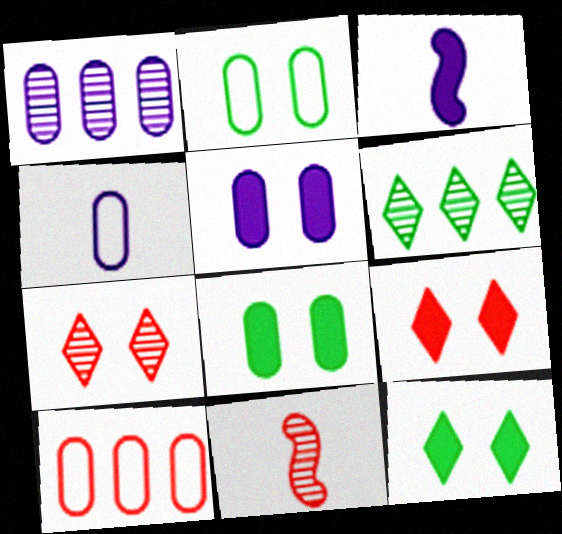[[1, 4, 5], 
[2, 4, 10], 
[9, 10, 11]]